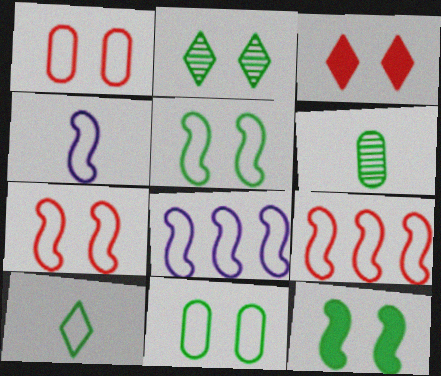[[1, 8, 10], 
[2, 11, 12], 
[3, 6, 8], 
[4, 5, 9]]